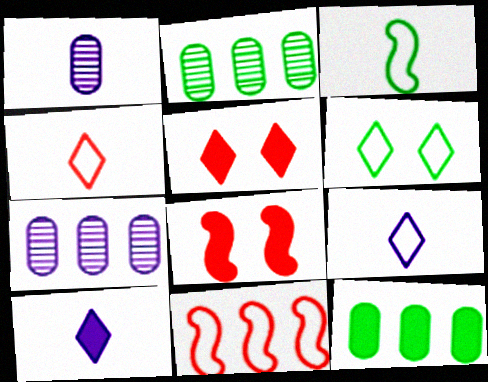[[2, 8, 9], 
[3, 5, 7], 
[8, 10, 12]]